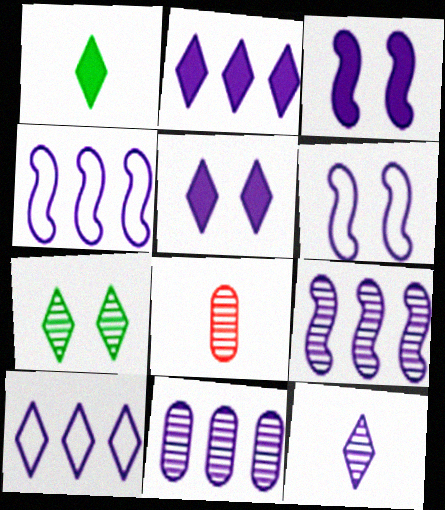[[2, 4, 11], 
[5, 10, 12], 
[7, 8, 9]]